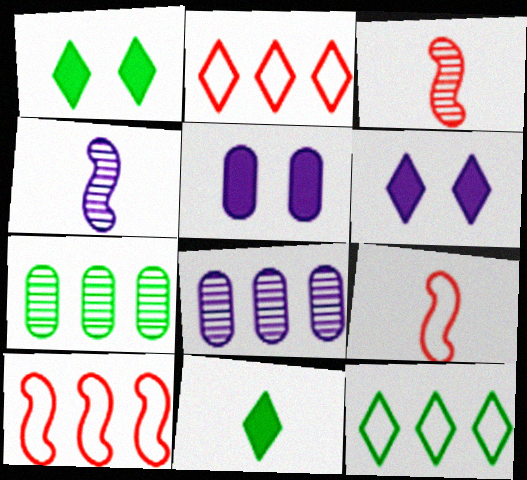[[1, 8, 9], 
[3, 5, 12], 
[6, 7, 9]]